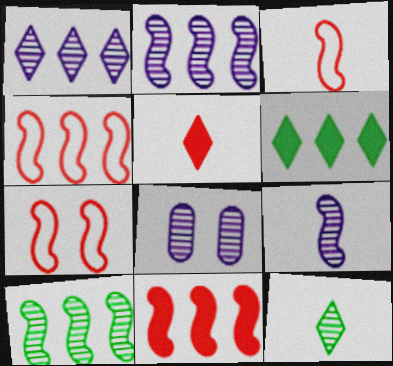[[1, 8, 9], 
[3, 4, 7], 
[3, 6, 8]]